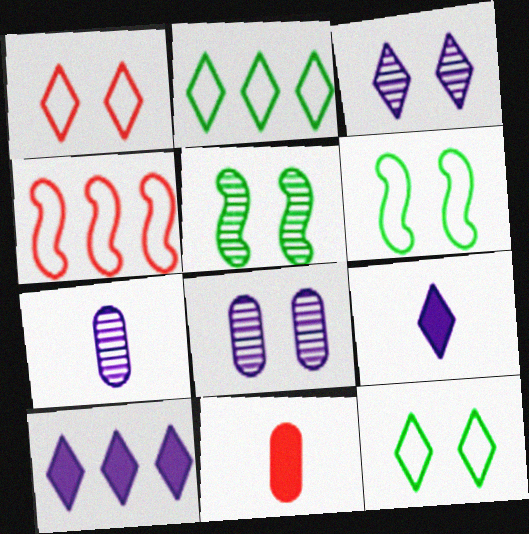[]